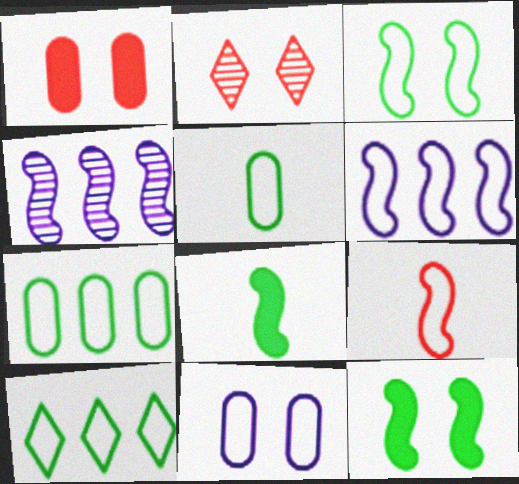[[2, 11, 12], 
[3, 5, 10], 
[3, 6, 9], 
[4, 9, 12], 
[9, 10, 11]]